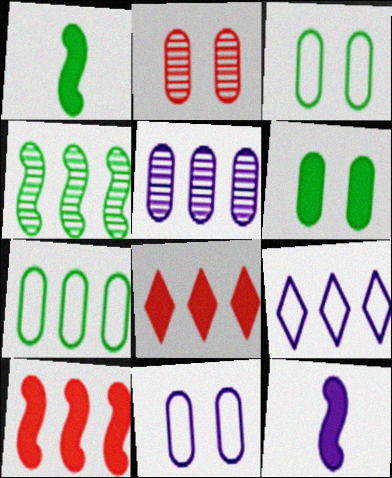[[1, 2, 9], 
[2, 6, 11], 
[6, 8, 12]]